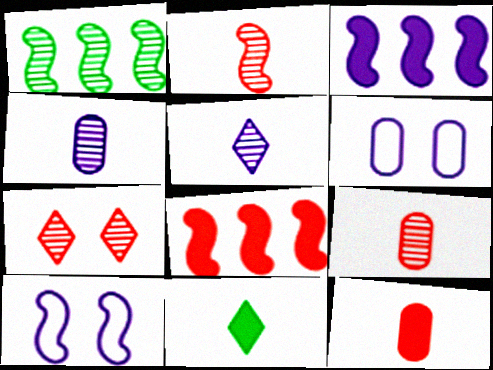[[1, 4, 7], 
[3, 5, 6]]